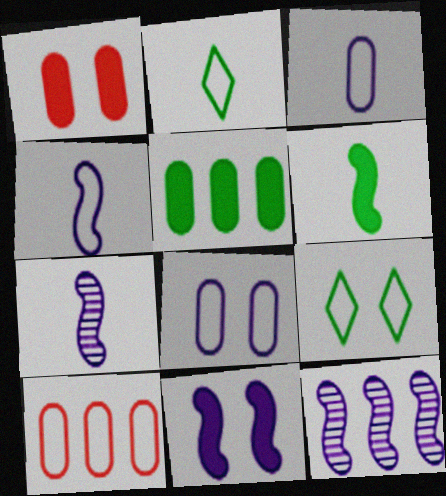[[1, 2, 12], 
[4, 9, 10], 
[4, 11, 12]]